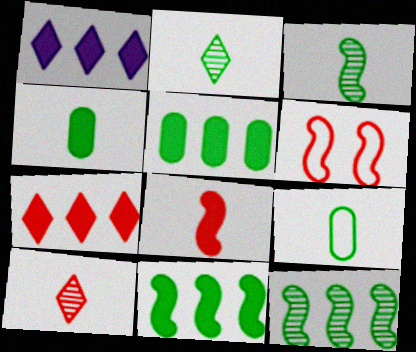[]